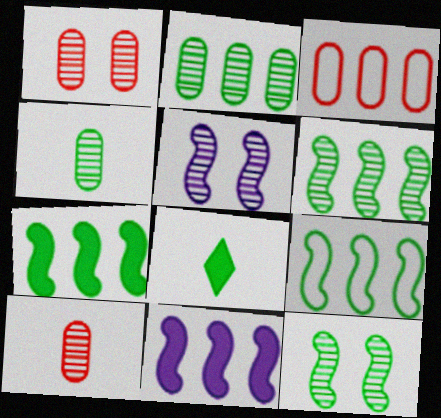[[3, 5, 8], 
[6, 7, 9]]